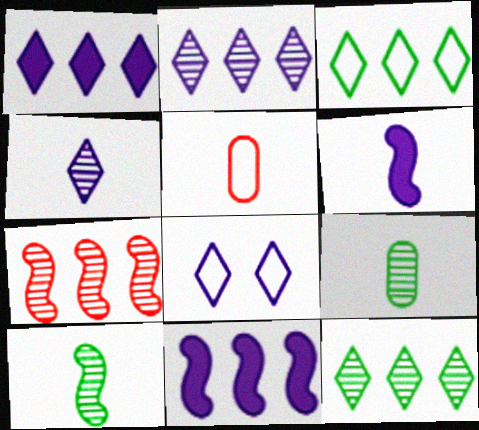[[1, 4, 8]]